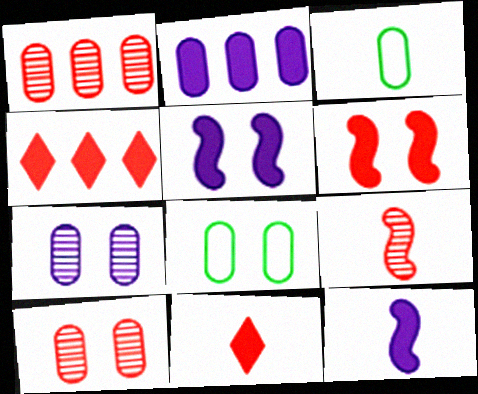[[2, 3, 10]]